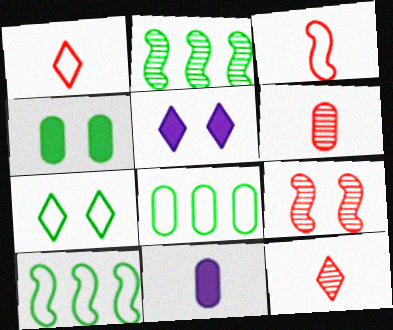[[5, 6, 10]]